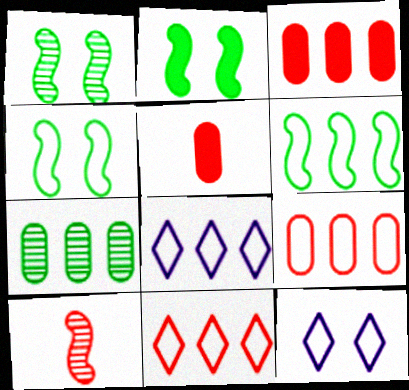[[1, 2, 4], 
[1, 5, 8], 
[6, 8, 9]]